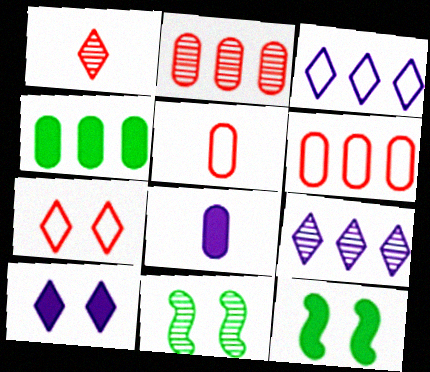[[5, 9, 12]]